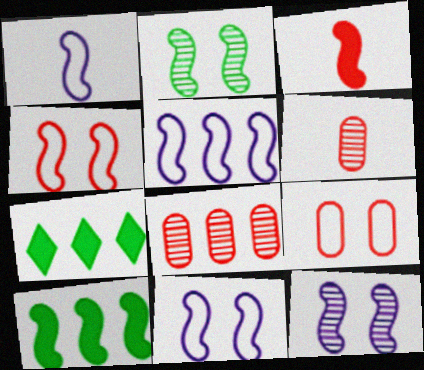[[1, 5, 11], 
[2, 3, 5], 
[5, 7, 8], 
[6, 7, 11]]